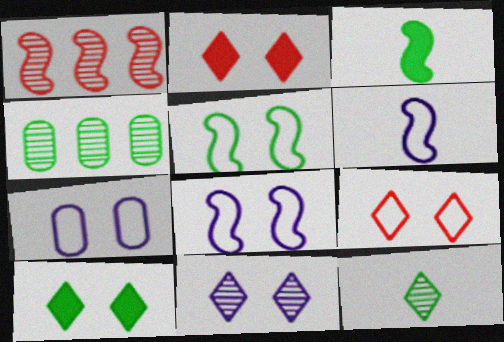[[1, 3, 8], 
[2, 4, 6], 
[5, 7, 9], 
[9, 10, 11]]